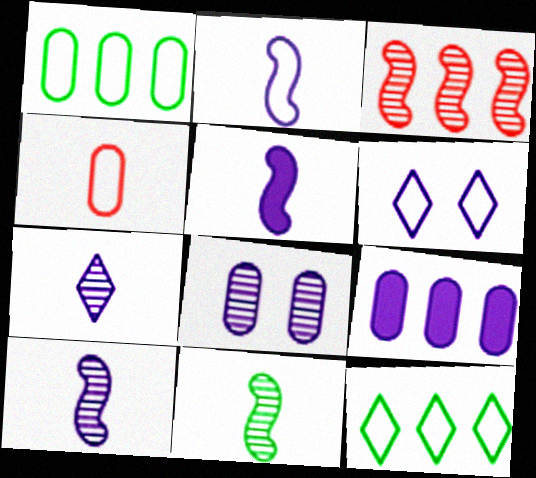[[2, 5, 10], 
[3, 9, 12], 
[6, 9, 10]]